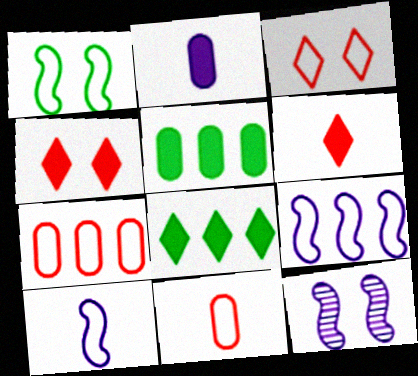[[8, 11, 12]]